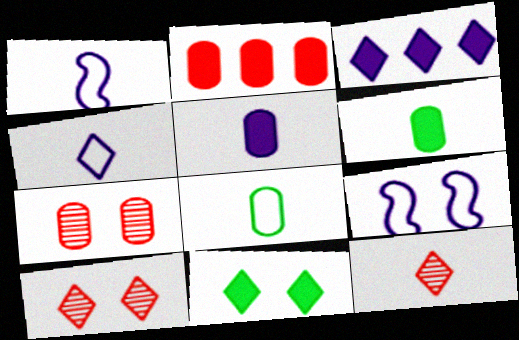[[1, 6, 12], 
[7, 9, 11]]